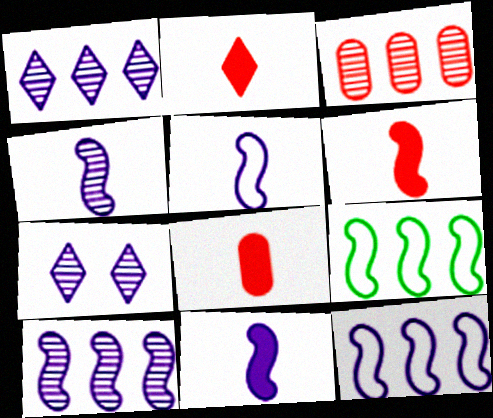[[2, 6, 8], 
[4, 5, 11], 
[7, 8, 9]]